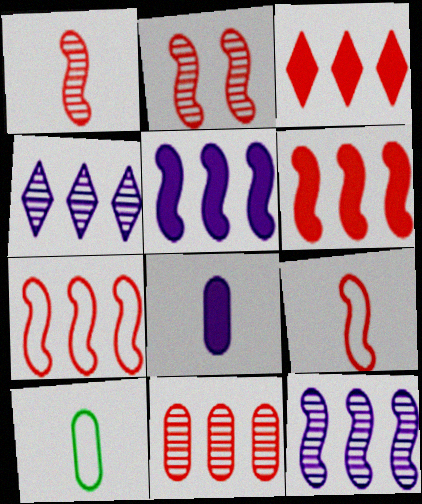[[2, 6, 9], 
[3, 7, 11]]